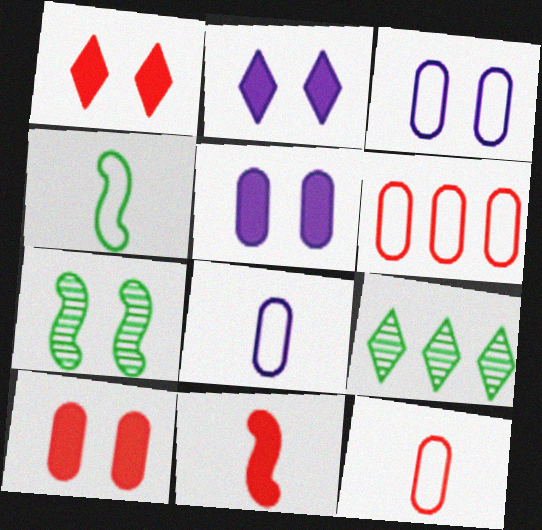[[1, 3, 7], 
[3, 9, 11]]